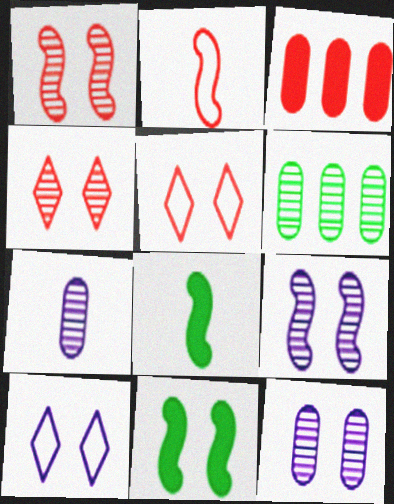[[2, 3, 4], 
[5, 11, 12]]